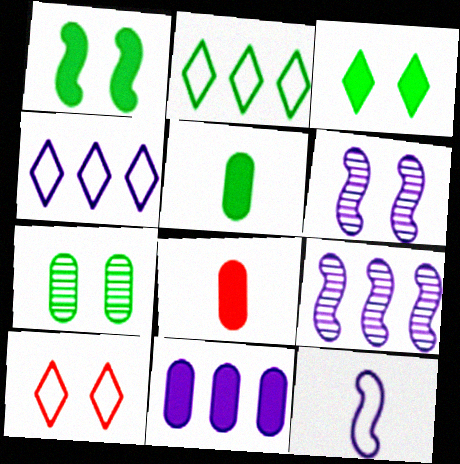[[2, 6, 8], 
[4, 9, 11], 
[5, 9, 10]]